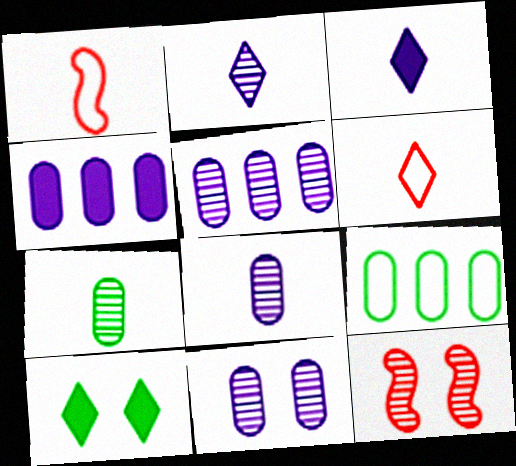[[1, 3, 7], 
[1, 5, 10], 
[3, 9, 12], 
[5, 8, 11]]